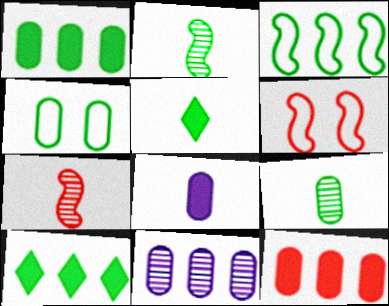[[1, 4, 9], 
[2, 4, 10], 
[5, 6, 11]]